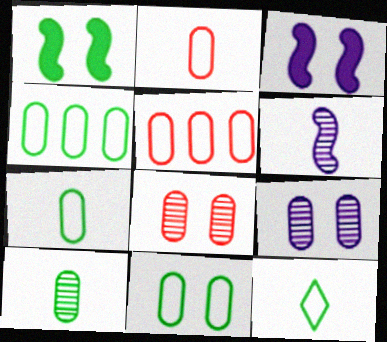[[4, 7, 11]]